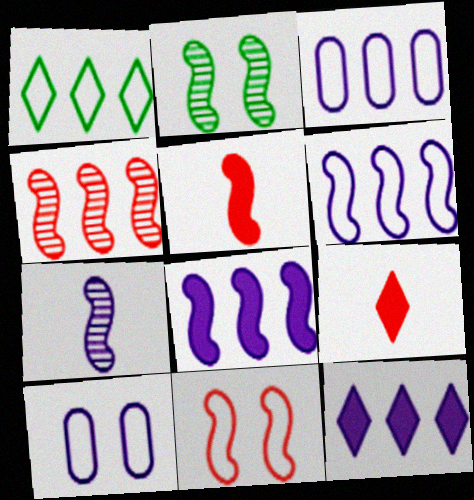[[2, 3, 9], 
[2, 4, 7], 
[2, 5, 6], 
[4, 5, 11], 
[7, 10, 12]]